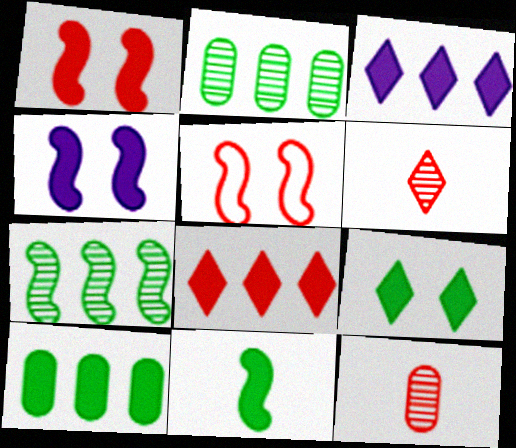[[5, 8, 12], 
[9, 10, 11]]